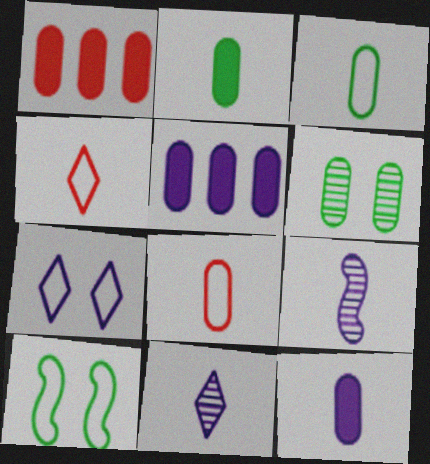[[1, 10, 11], 
[2, 4, 9], 
[5, 6, 8], 
[5, 7, 9]]